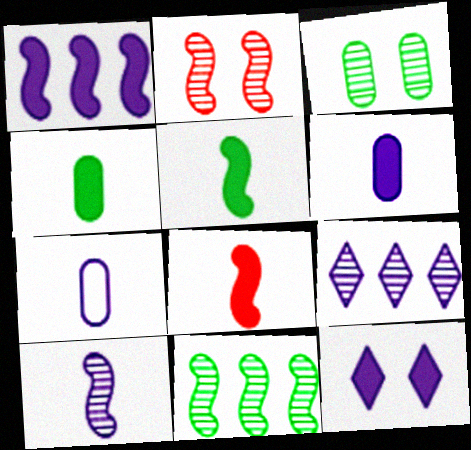[[1, 6, 12], 
[2, 10, 11]]